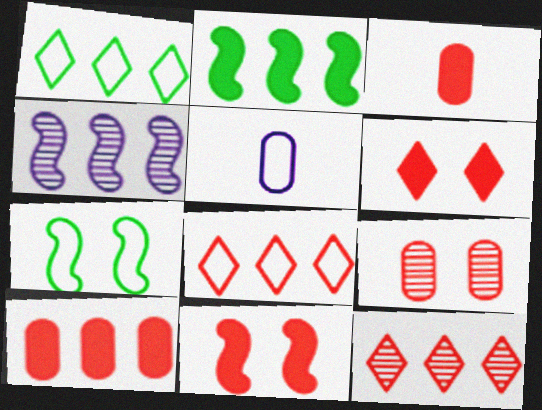[[1, 4, 10], 
[5, 7, 8]]